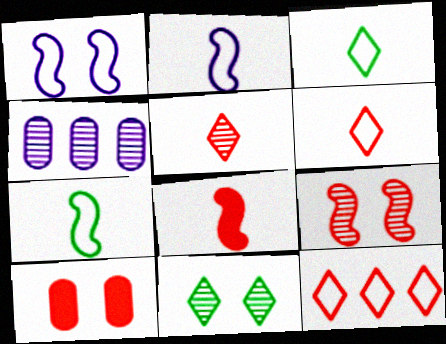[[1, 10, 11]]